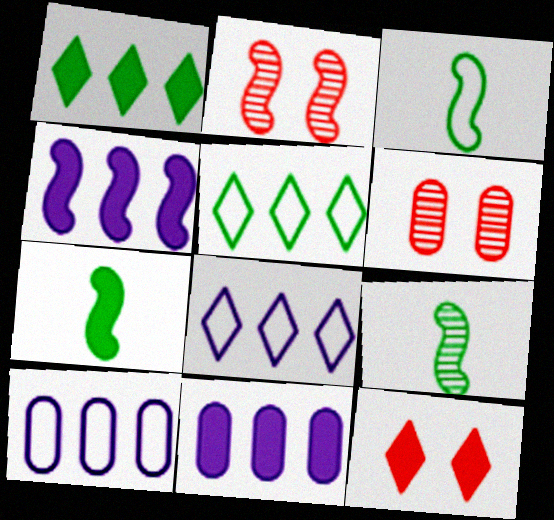[[2, 3, 4], 
[3, 7, 9], 
[6, 7, 8], 
[7, 11, 12], 
[9, 10, 12]]